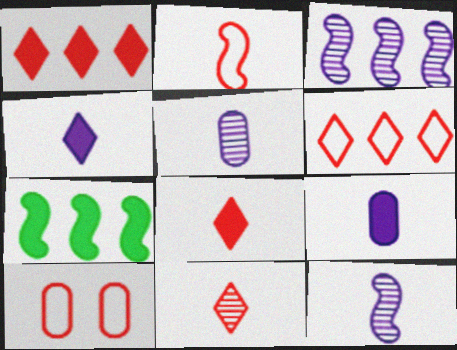[[2, 6, 10]]